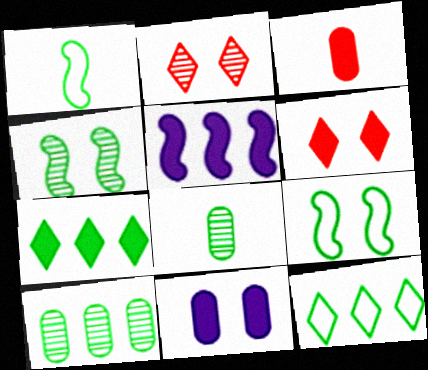[[2, 9, 11], 
[7, 8, 9]]